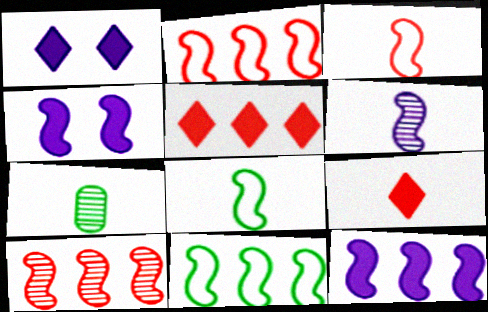[[1, 2, 7], 
[4, 8, 10], 
[10, 11, 12]]